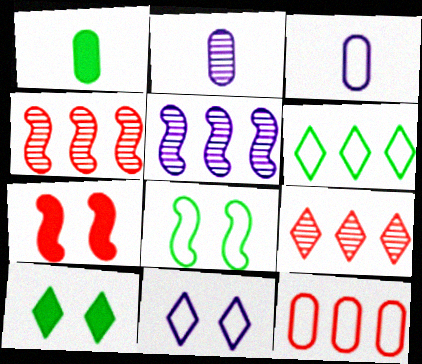[[1, 4, 11], 
[2, 6, 7], 
[3, 4, 10]]